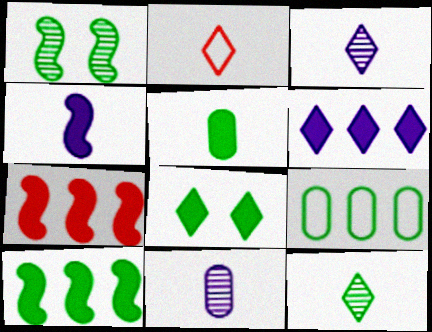[[5, 8, 10]]